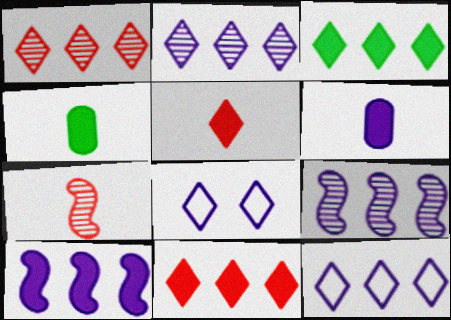[[1, 3, 12], 
[6, 8, 9]]